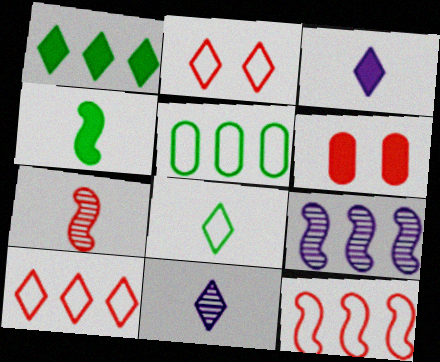[[1, 2, 11], 
[6, 7, 10], 
[6, 8, 9]]